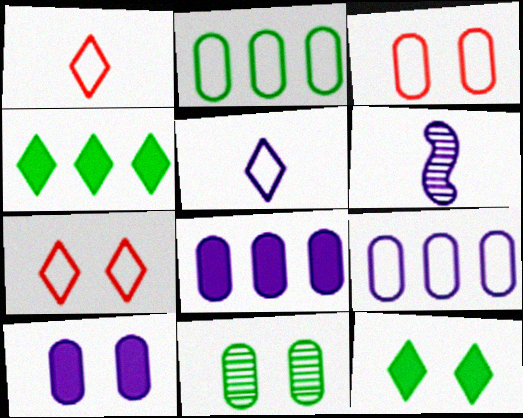[[3, 4, 6], 
[3, 10, 11]]